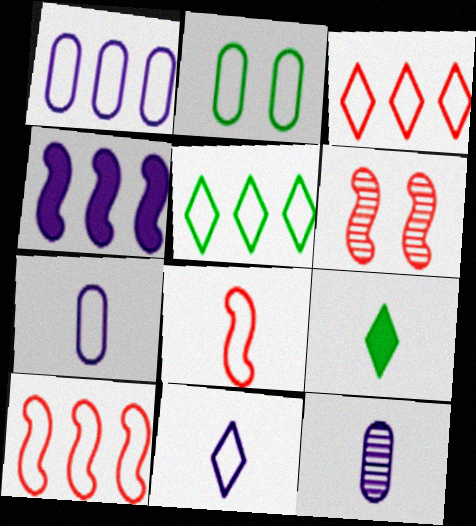[[1, 5, 10], 
[1, 6, 9], 
[2, 10, 11], 
[8, 9, 12]]